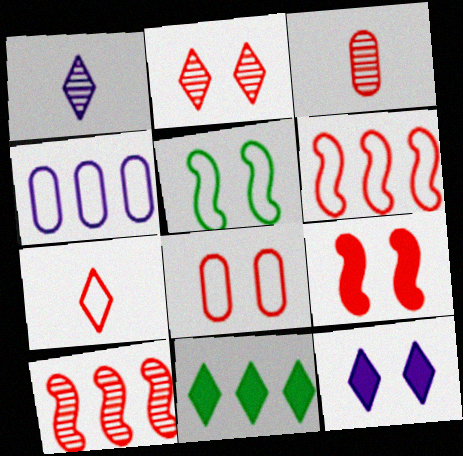[[2, 3, 10], 
[2, 8, 9], 
[4, 5, 7], 
[4, 10, 11], 
[6, 7, 8]]